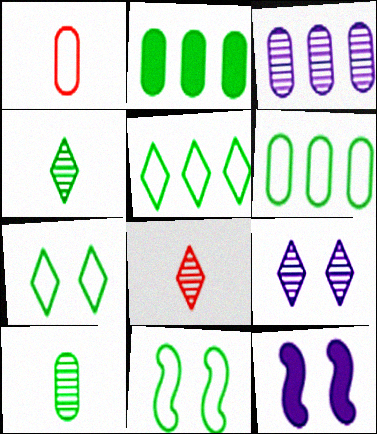[[2, 4, 11], 
[6, 8, 12]]